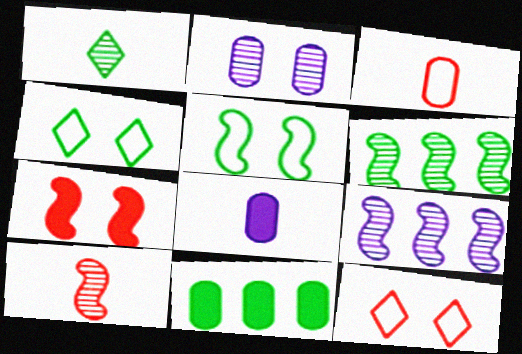[[1, 5, 11], 
[2, 3, 11], 
[2, 4, 7], 
[6, 8, 12]]